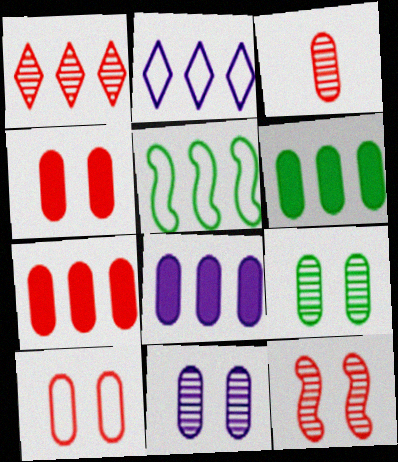[[1, 3, 12], 
[1, 5, 8], 
[3, 7, 10], 
[6, 7, 8]]